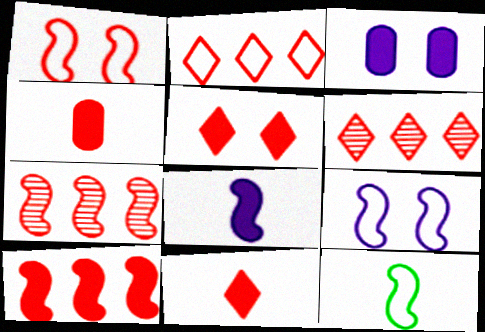[[1, 4, 6], 
[3, 6, 12], 
[4, 5, 10]]